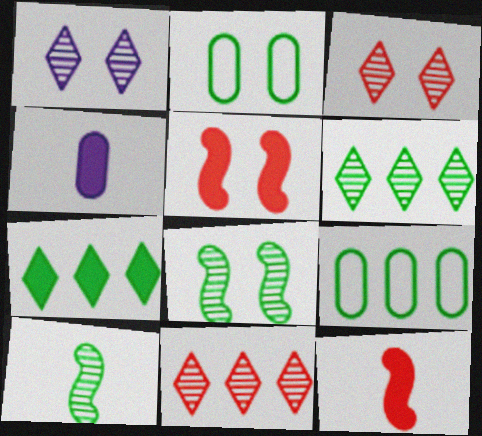[[1, 2, 5], 
[1, 9, 12], 
[2, 7, 10], 
[4, 5, 7]]